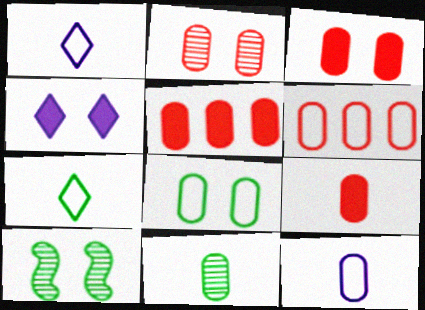[[1, 5, 10], 
[2, 6, 9], 
[3, 5, 9], 
[6, 8, 12], 
[9, 11, 12]]